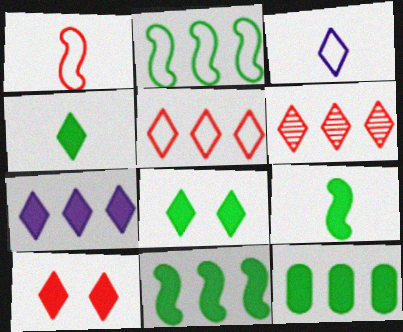[[3, 6, 8], 
[4, 7, 10], 
[8, 9, 12]]